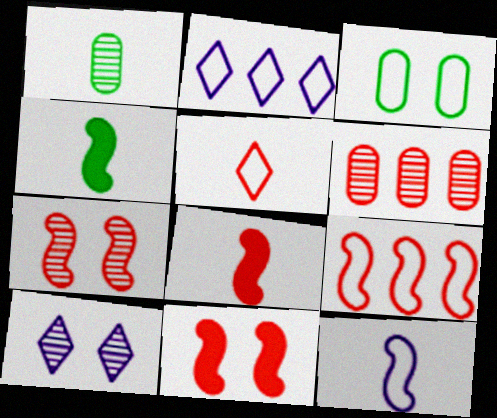[[1, 2, 11], 
[3, 10, 11], 
[5, 6, 11], 
[7, 8, 9]]